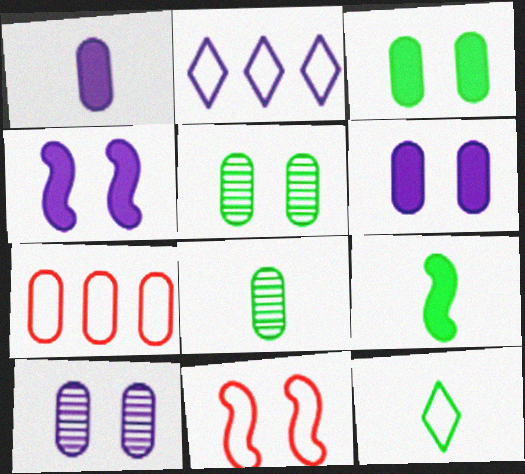[[1, 5, 7], 
[6, 7, 8], 
[8, 9, 12]]